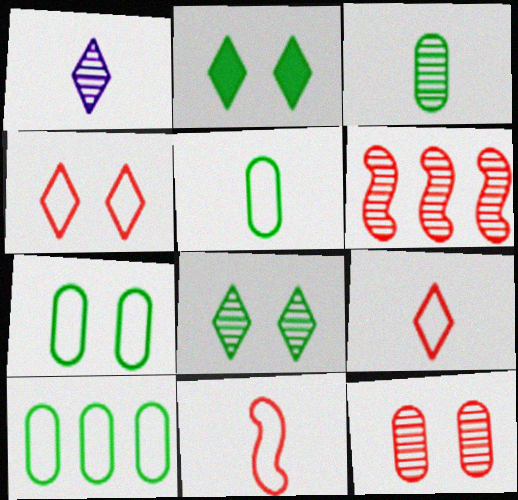[[5, 7, 10]]